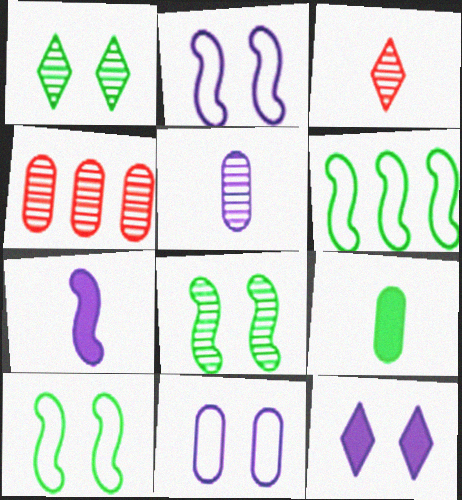[[1, 6, 9], 
[4, 9, 11]]